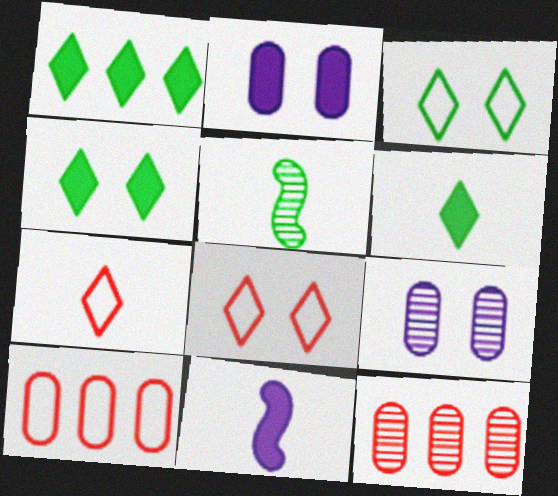[[1, 4, 6], 
[3, 11, 12]]